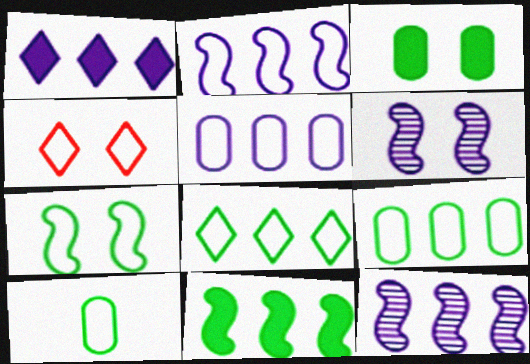[[1, 5, 12], 
[2, 4, 10], 
[3, 4, 6], 
[7, 8, 10]]